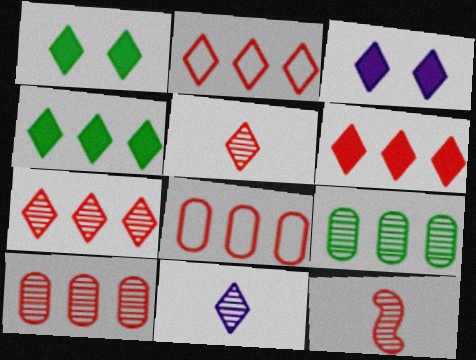[[1, 2, 11], 
[2, 6, 7]]